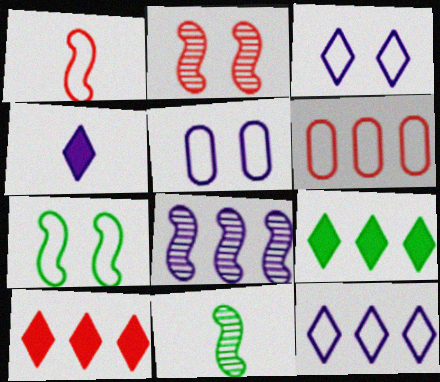[[2, 8, 11], 
[4, 5, 8], 
[5, 10, 11], 
[6, 8, 9]]